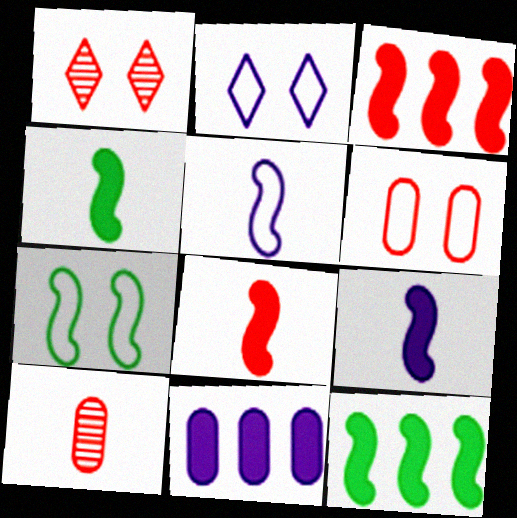[[2, 6, 7], 
[2, 10, 12], 
[4, 8, 9]]